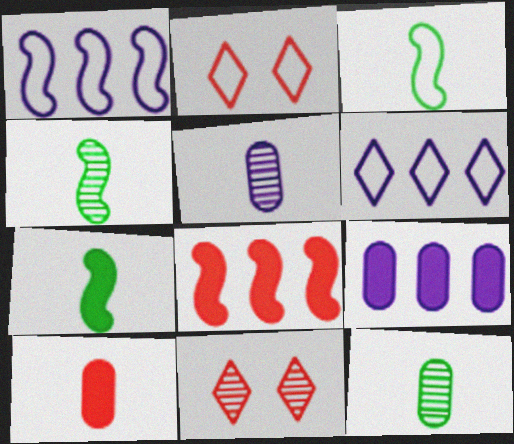[[2, 4, 9], 
[3, 4, 7], 
[3, 9, 11]]